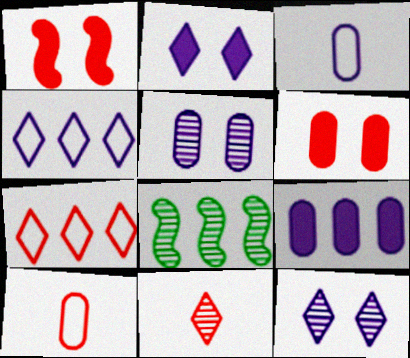[[2, 8, 10], 
[3, 5, 9], 
[5, 8, 11], 
[7, 8, 9]]